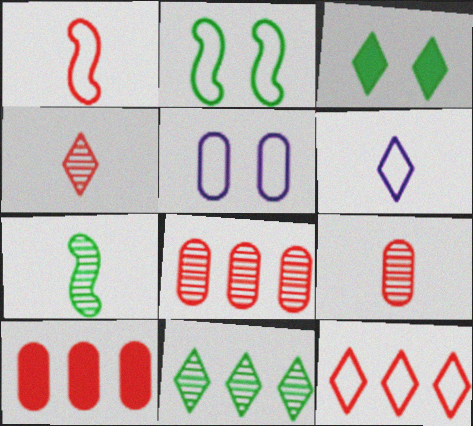[]